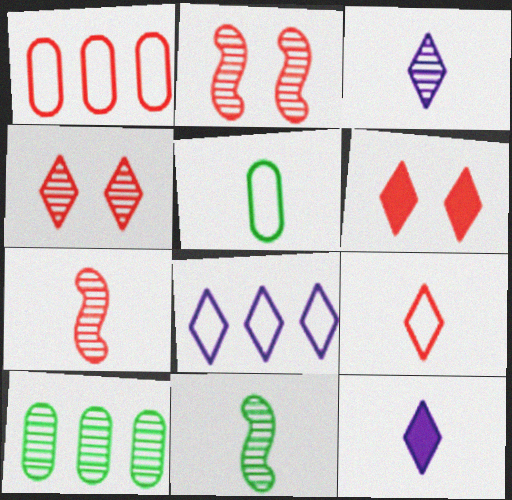[[1, 6, 7], 
[2, 3, 10], 
[5, 7, 12]]